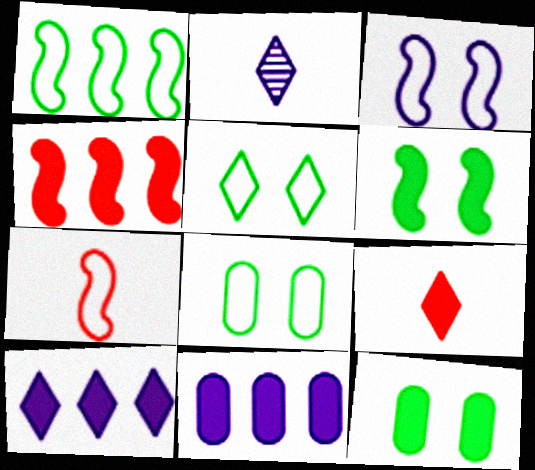[[1, 3, 7], 
[2, 3, 11], 
[2, 4, 8], 
[6, 9, 11]]